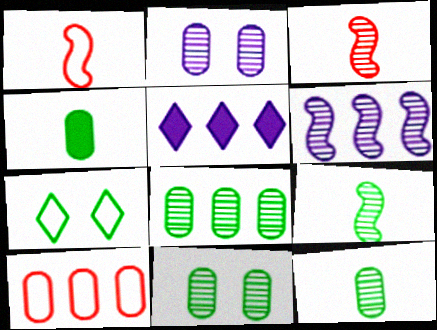[[1, 5, 11], 
[2, 4, 10], 
[8, 11, 12]]